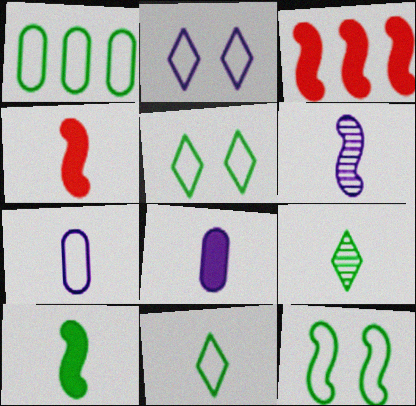[[1, 11, 12], 
[3, 6, 12], 
[4, 7, 9]]